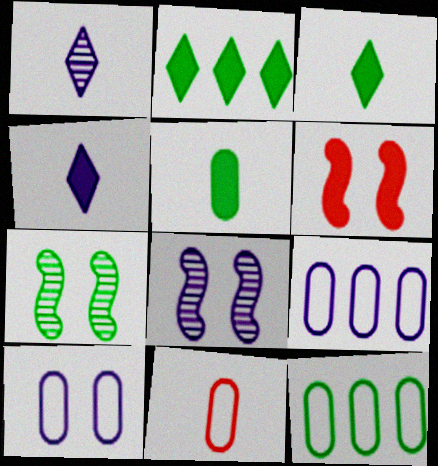[[1, 6, 12], 
[2, 8, 11], 
[3, 7, 12], 
[4, 8, 9], 
[10, 11, 12]]